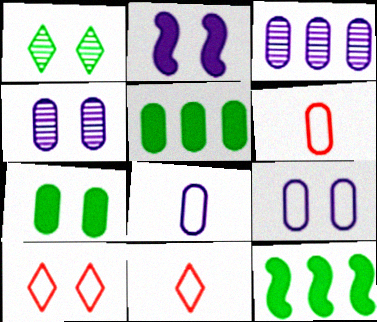[[3, 6, 7], 
[4, 5, 6], 
[4, 11, 12]]